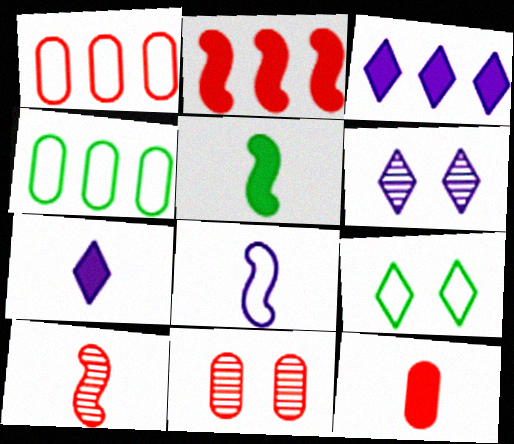[[1, 5, 6], 
[1, 8, 9], 
[1, 11, 12], 
[5, 7, 12], 
[5, 8, 10]]